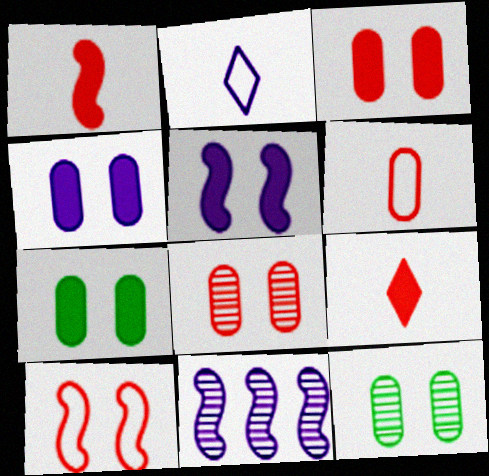[[2, 4, 11], 
[3, 4, 7]]